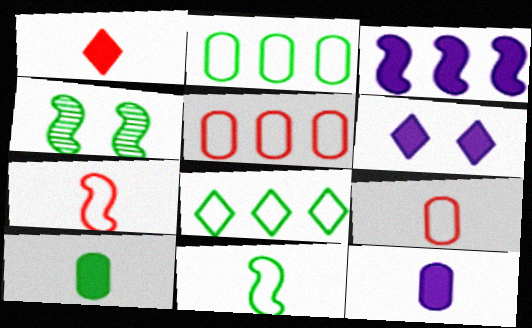[[3, 4, 7], 
[3, 6, 12], 
[4, 8, 10]]